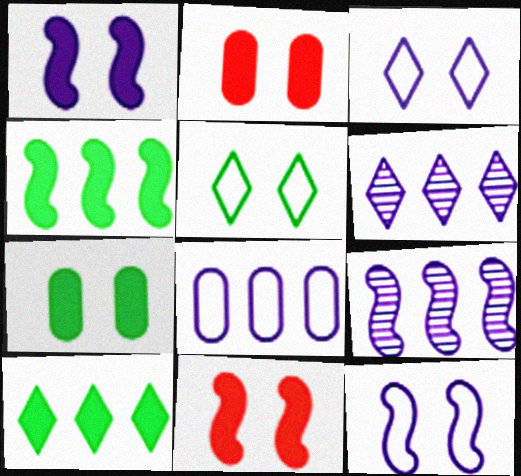[]